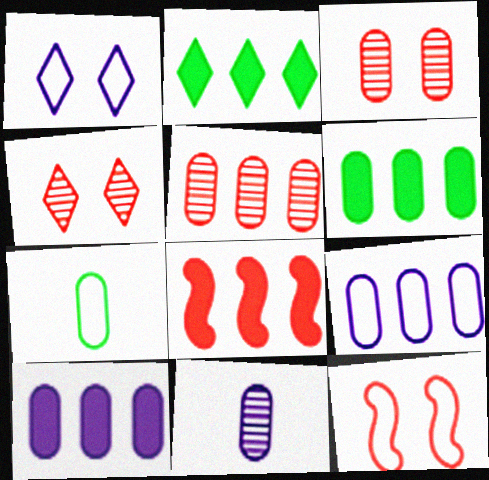[[2, 8, 10], 
[2, 11, 12], 
[3, 7, 10], 
[5, 6, 9]]